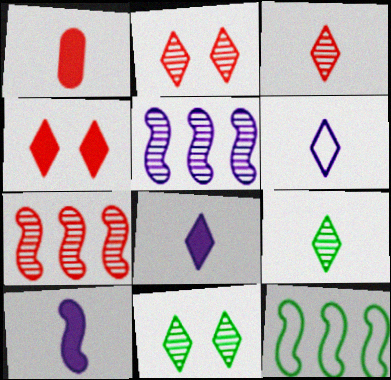[]